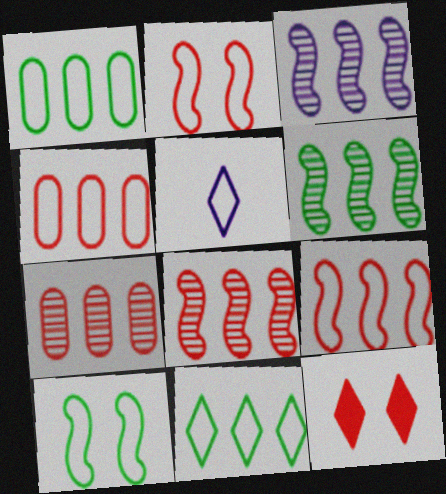[[1, 2, 5], 
[3, 6, 8], 
[4, 5, 10]]